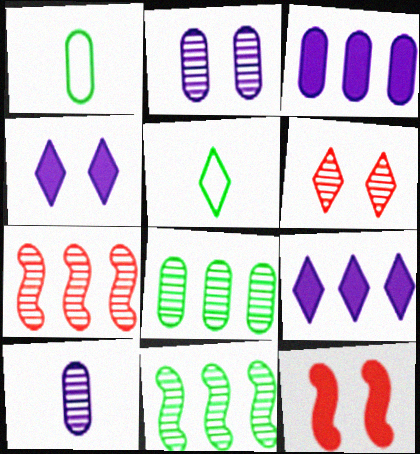[[1, 4, 7], 
[5, 6, 9], 
[6, 10, 11]]